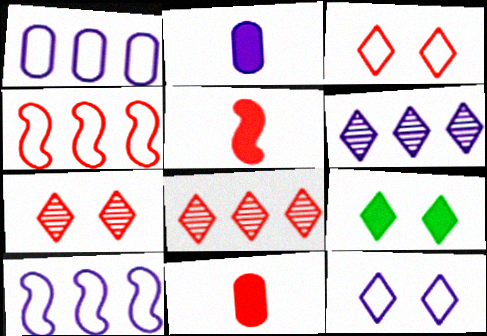[[4, 7, 11], 
[7, 9, 12]]